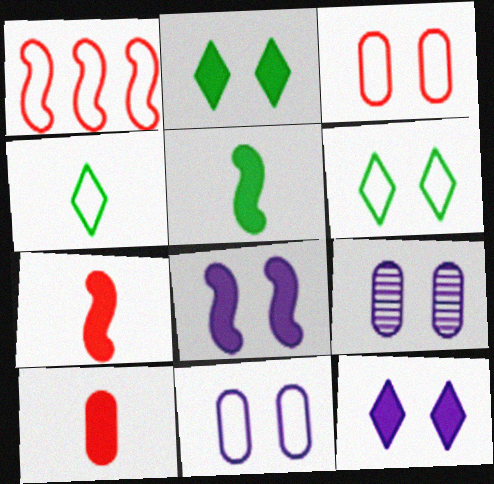[[1, 4, 11]]